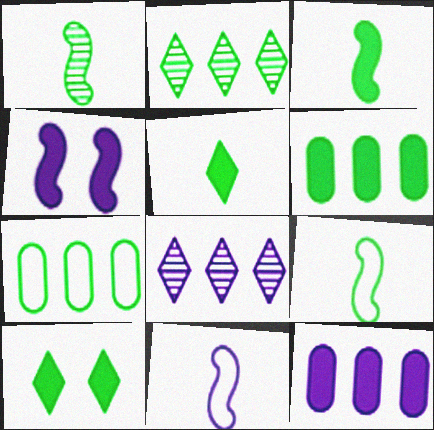[[1, 3, 9], 
[1, 7, 10], 
[3, 6, 10]]